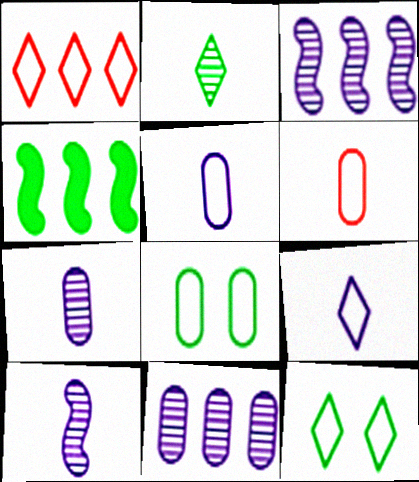[[1, 4, 11], 
[1, 9, 12], 
[2, 4, 8]]